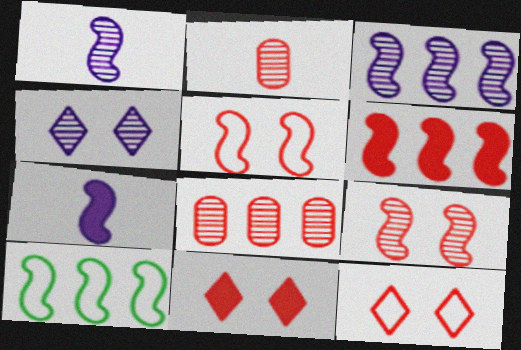[[2, 6, 12], 
[3, 6, 10], 
[7, 9, 10]]